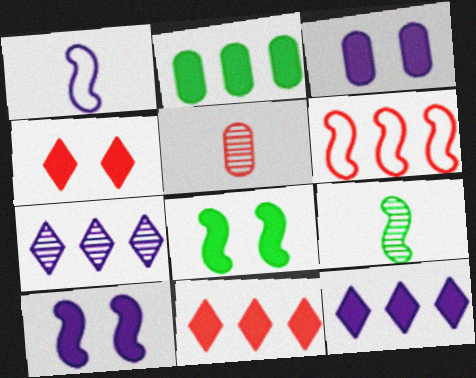[[1, 3, 7], 
[2, 6, 7], 
[3, 4, 8], 
[4, 5, 6], 
[6, 9, 10]]